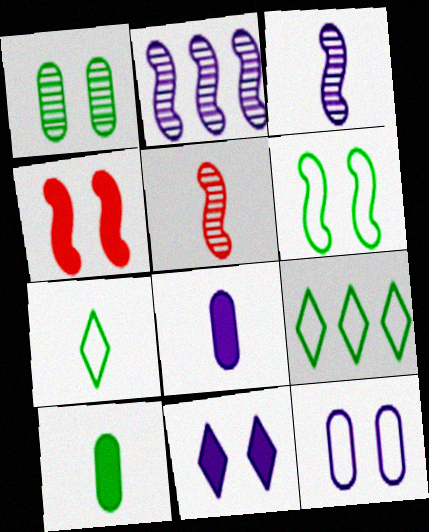[[5, 7, 8]]